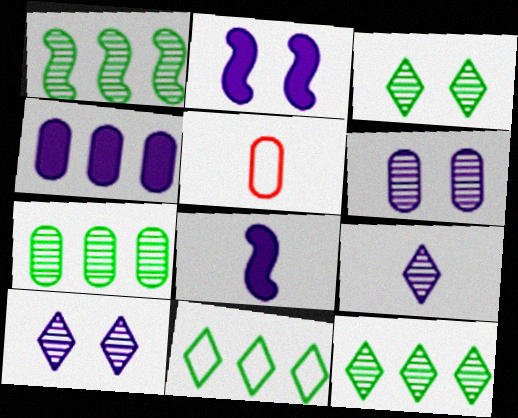[[1, 7, 12], 
[2, 5, 12]]